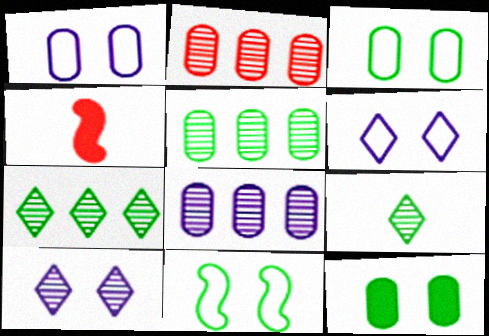[[1, 4, 7], 
[2, 5, 8], 
[4, 5, 6]]